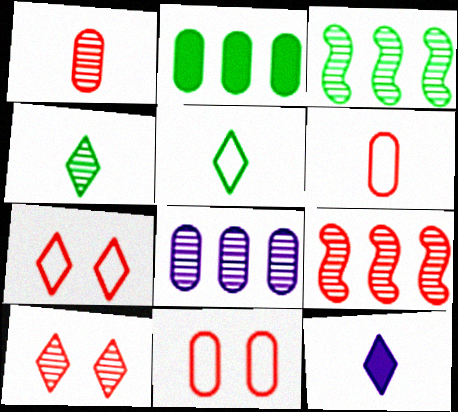[[1, 9, 10], 
[3, 11, 12]]